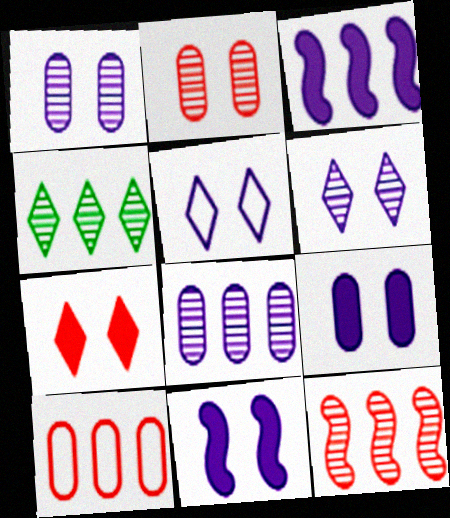[[1, 5, 11], 
[3, 4, 10], 
[4, 8, 12]]